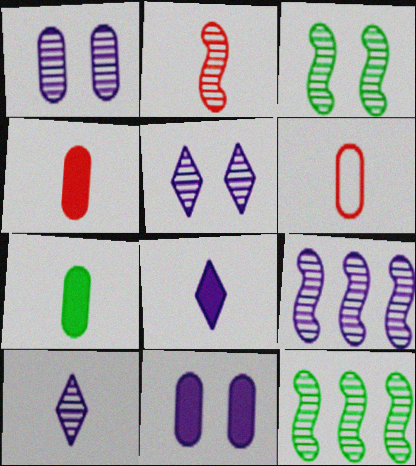[[1, 9, 10], 
[2, 3, 9]]